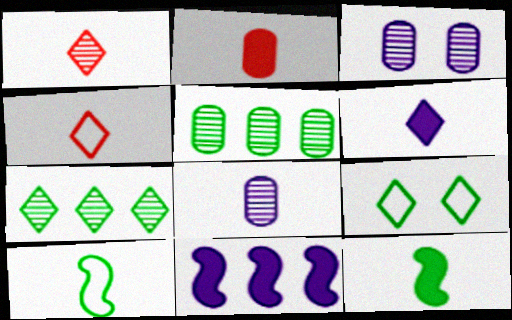[[2, 6, 12], 
[4, 8, 12], 
[5, 9, 12]]